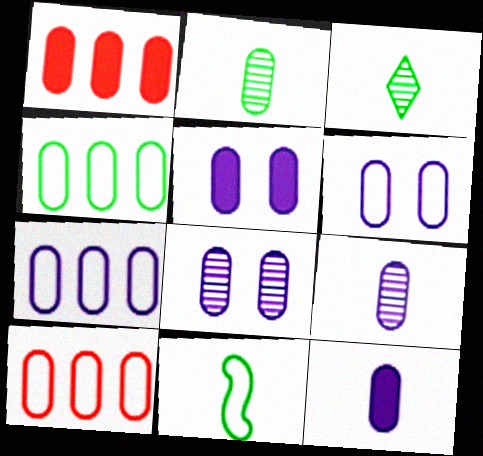[[1, 2, 6], 
[2, 5, 10], 
[4, 7, 10], 
[5, 6, 8], 
[5, 7, 9], 
[7, 8, 12]]